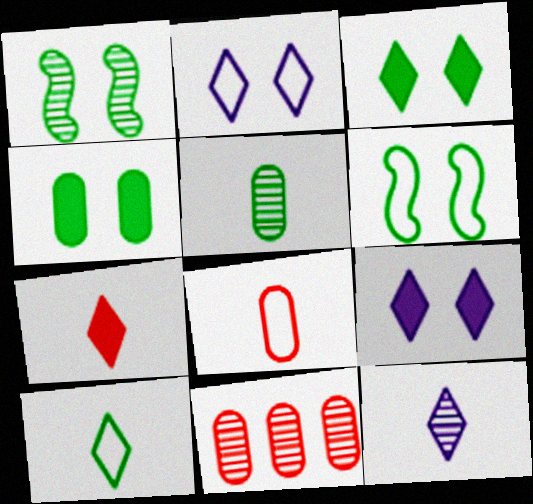[[1, 11, 12], 
[7, 10, 12]]